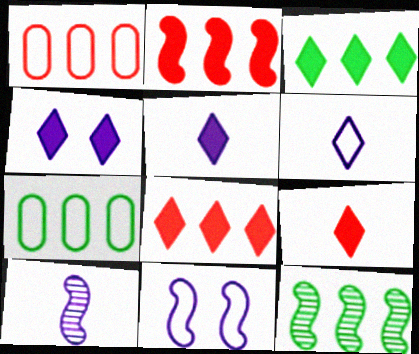[[3, 4, 9], 
[3, 7, 12]]